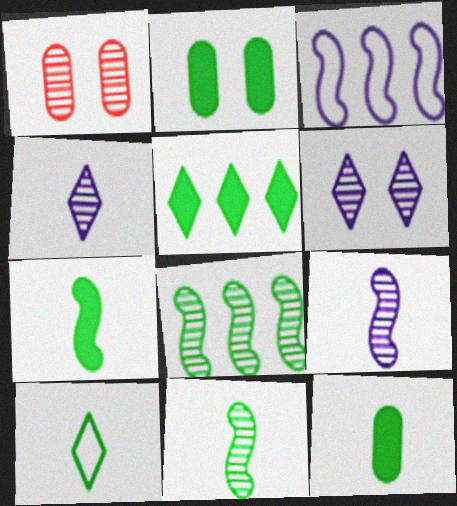[[1, 4, 8], 
[2, 5, 7], 
[2, 8, 10], 
[10, 11, 12]]